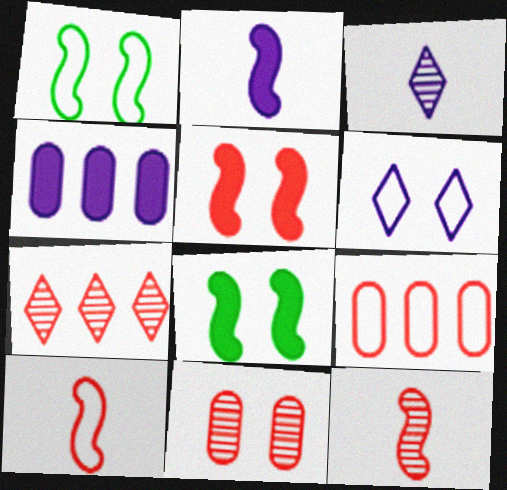[[3, 8, 9], 
[6, 8, 11], 
[7, 11, 12]]